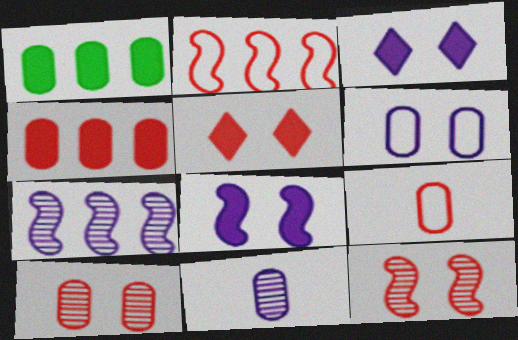[[4, 9, 10]]